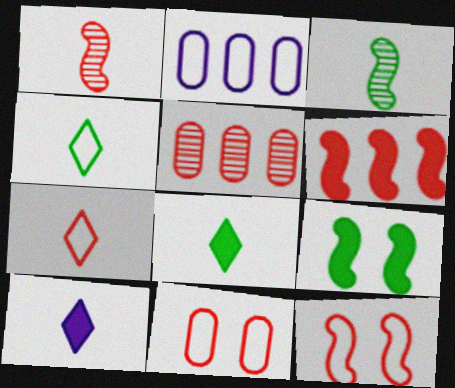[[1, 6, 12], 
[2, 4, 12]]